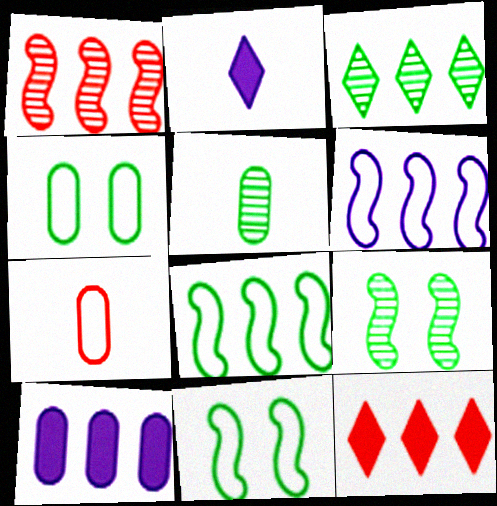[[1, 2, 4], 
[3, 5, 9]]